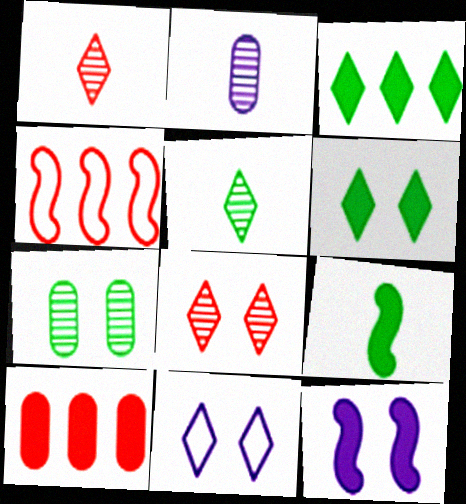[[1, 3, 11], 
[2, 4, 6], 
[6, 8, 11]]